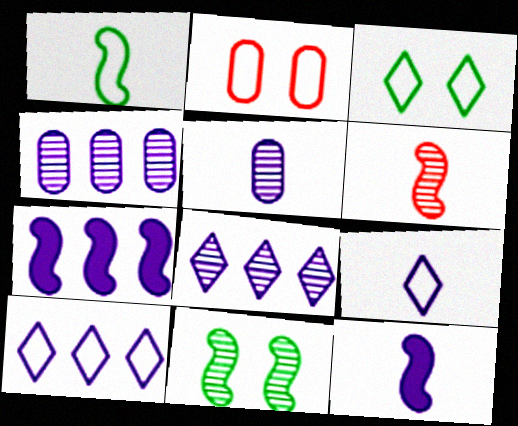[[1, 2, 10], 
[1, 6, 12], 
[4, 7, 10], 
[5, 9, 12]]